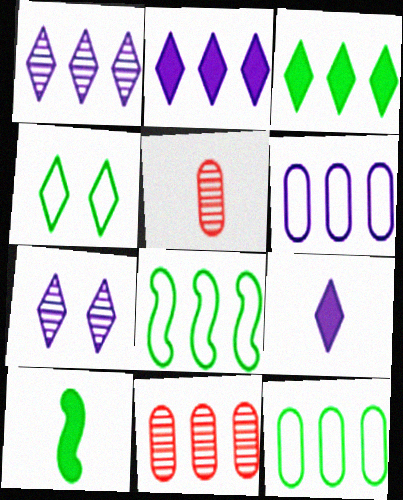[[2, 8, 11]]